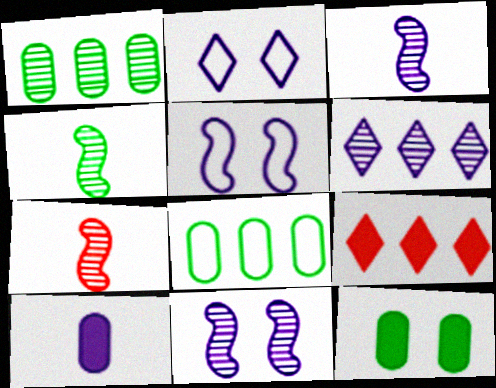[[3, 4, 7], 
[5, 6, 10]]